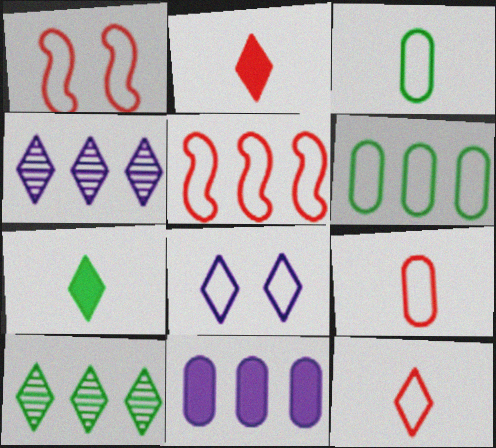[[2, 8, 10], 
[3, 5, 8], 
[5, 10, 11]]